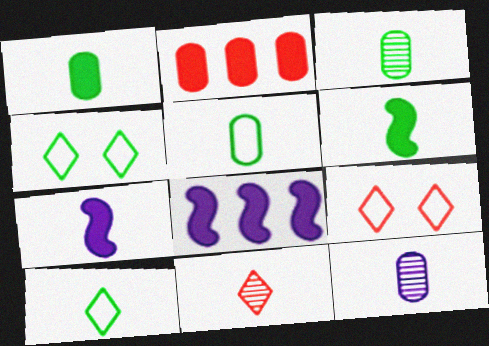[[1, 3, 5], 
[3, 6, 10], 
[3, 8, 9], 
[5, 7, 11]]